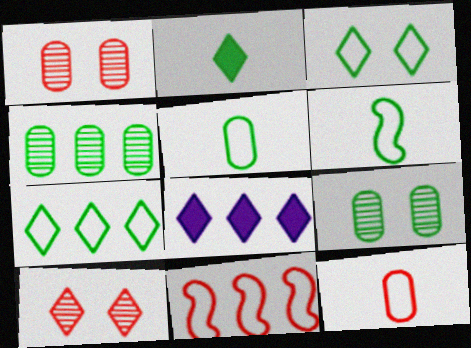[[1, 6, 8], 
[4, 8, 11]]